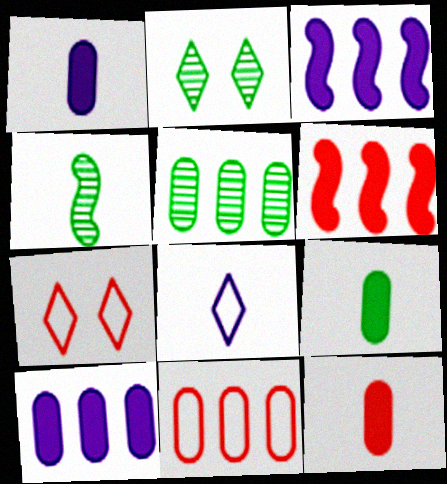[[1, 9, 12], 
[2, 4, 5], 
[4, 7, 10], 
[4, 8, 12], 
[5, 10, 11]]